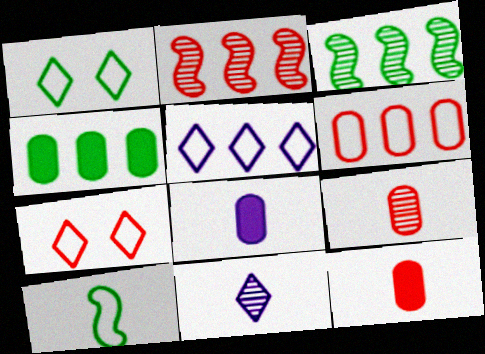[[1, 2, 8], 
[2, 4, 5], 
[2, 7, 12], 
[3, 7, 8], 
[10, 11, 12]]